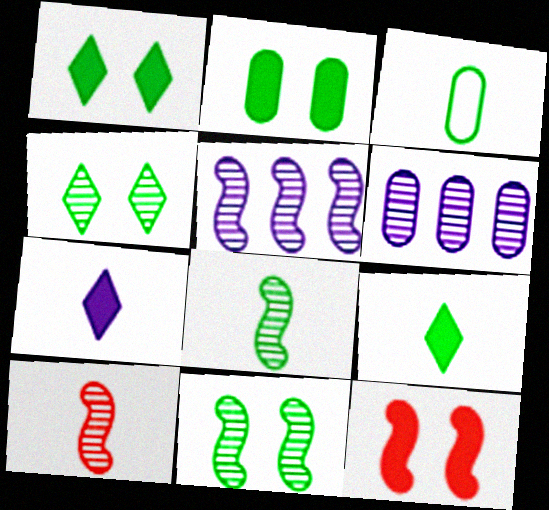[[3, 7, 10], 
[3, 8, 9], 
[4, 6, 10], 
[5, 10, 11]]